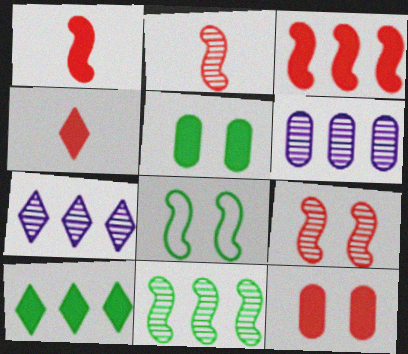[[3, 4, 12], 
[4, 6, 8]]